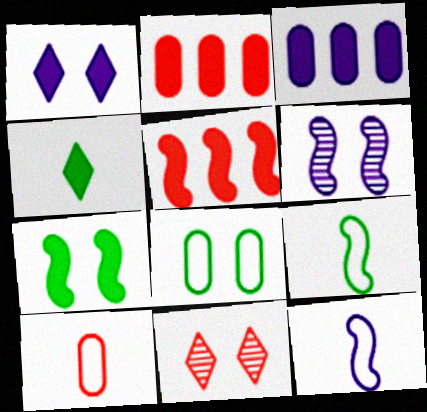[[3, 9, 11], 
[5, 6, 9], 
[5, 10, 11]]